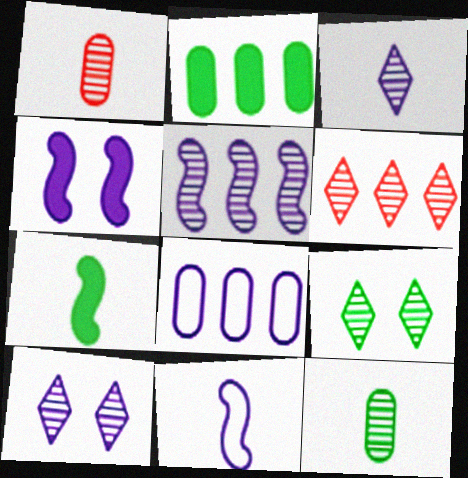[[1, 5, 9], 
[3, 4, 8], 
[3, 6, 9], 
[4, 5, 11]]